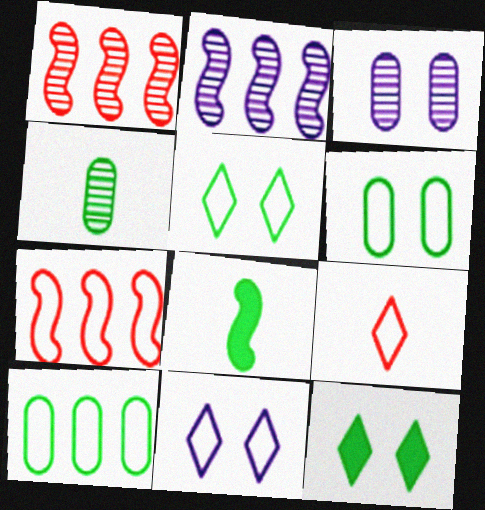[]